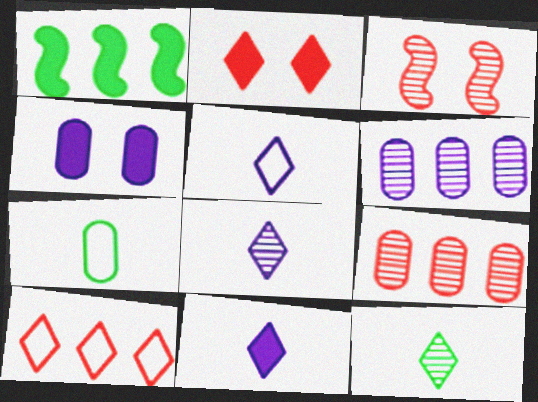[[1, 6, 10], 
[3, 6, 12], 
[4, 7, 9], 
[5, 8, 11]]